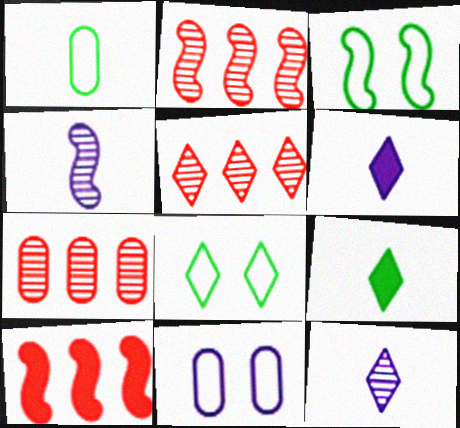[[2, 5, 7], 
[2, 9, 11], 
[3, 4, 10], 
[3, 6, 7], 
[5, 6, 8]]